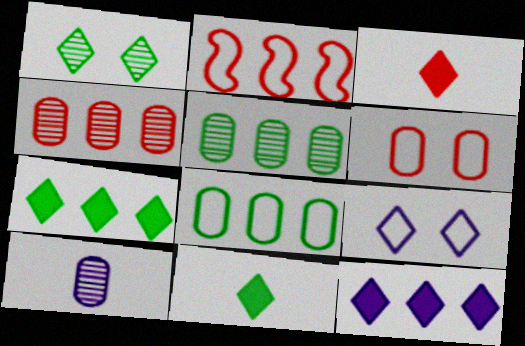[[2, 5, 12]]